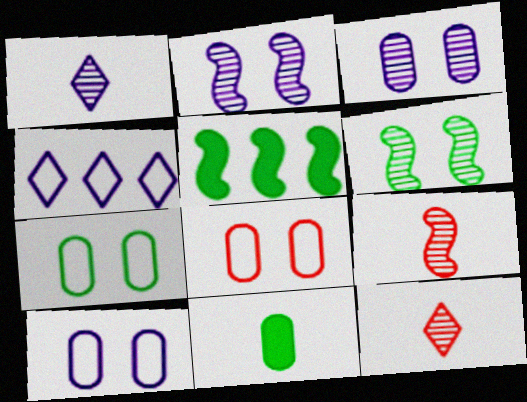[[1, 5, 8], 
[5, 10, 12], 
[7, 8, 10]]